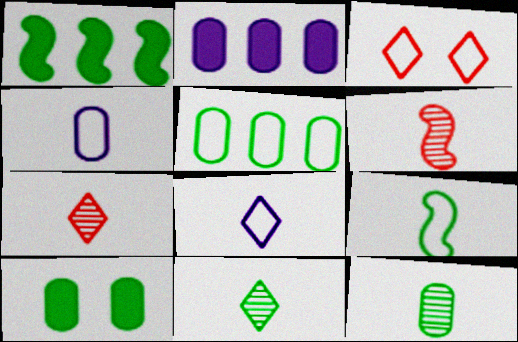[[5, 10, 12]]